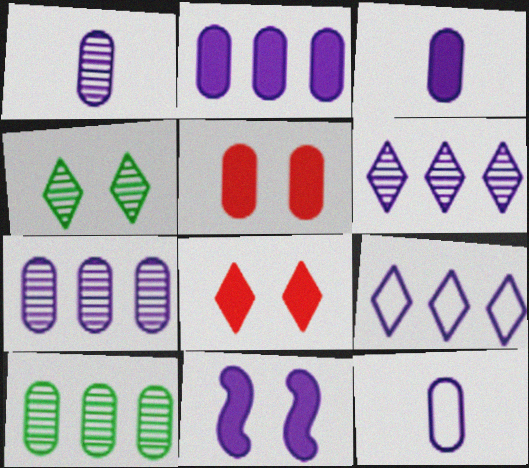[[1, 3, 12], 
[1, 9, 11], 
[5, 10, 12], 
[6, 11, 12]]